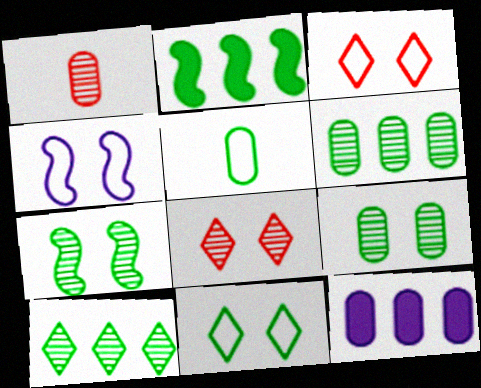[]